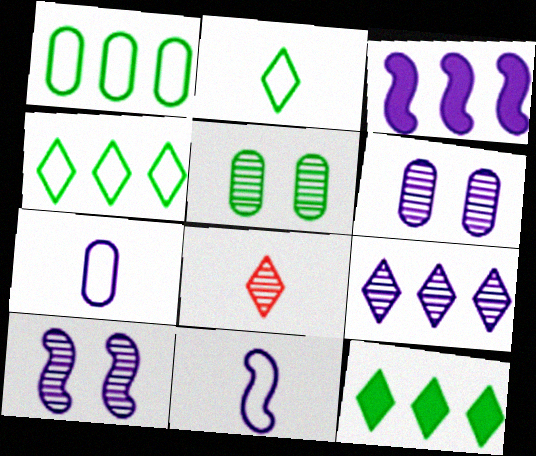[[3, 10, 11]]